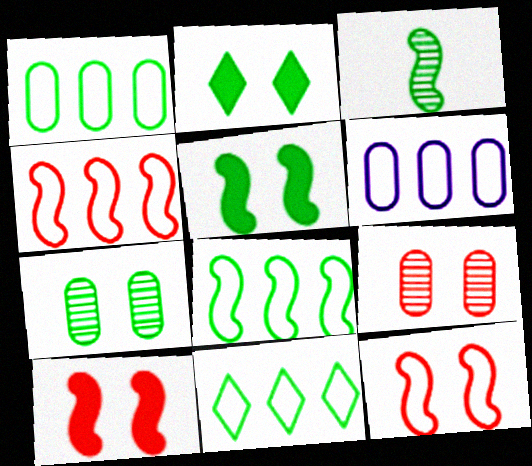[[1, 2, 3], 
[1, 8, 11], 
[3, 5, 8], 
[4, 6, 11]]